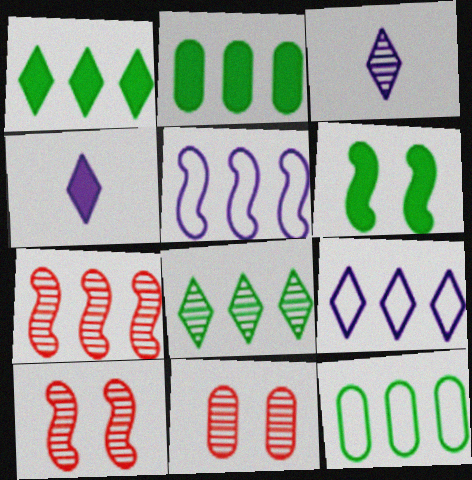[[2, 7, 9], 
[4, 10, 12]]